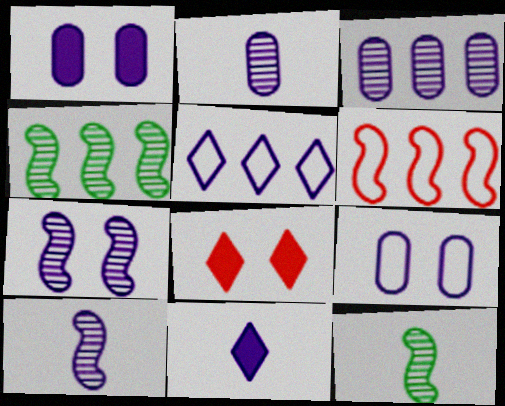[[1, 5, 10]]